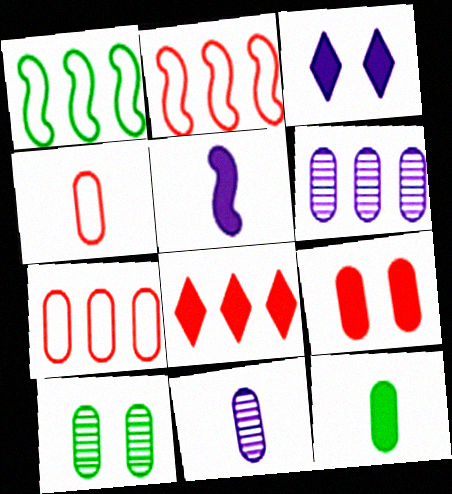[[1, 6, 8], 
[4, 11, 12]]